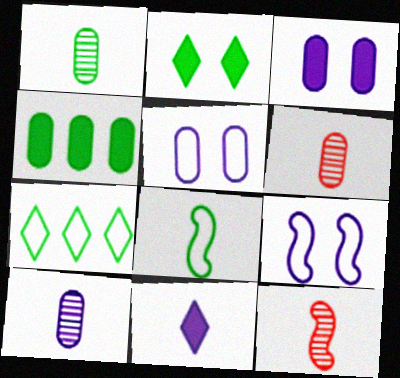[[1, 6, 10], 
[3, 7, 12], 
[4, 5, 6], 
[6, 8, 11]]